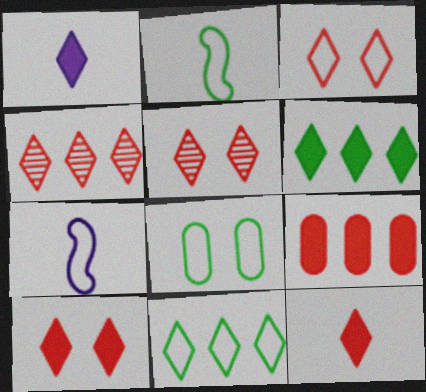[[1, 5, 11], 
[1, 6, 10], 
[2, 8, 11], 
[3, 4, 12], 
[3, 5, 10]]